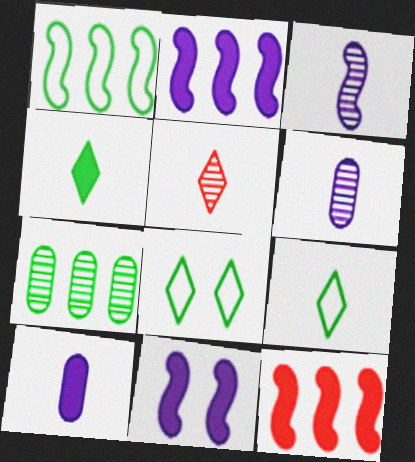[[6, 8, 12]]